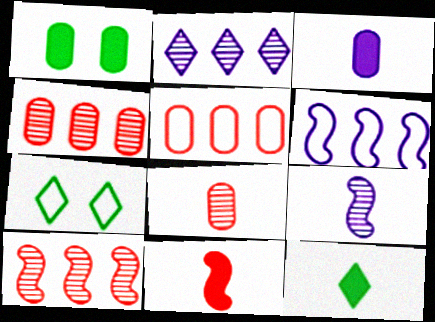[[3, 7, 10], 
[3, 11, 12]]